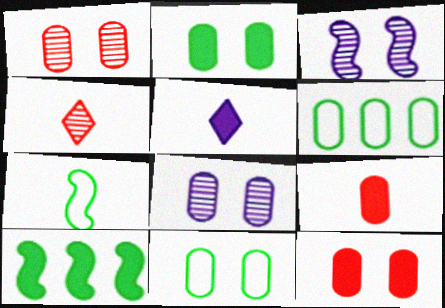[[5, 10, 12], 
[6, 8, 9], 
[8, 11, 12]]